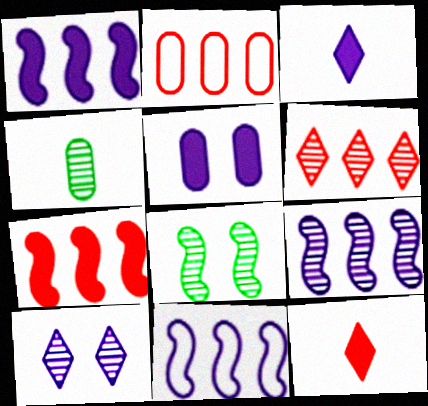[[1, 3, 5], 
[1, 9, 11], 
[2, 3, 8], 
[2, 4, 5], 
[2, 6, 7]]